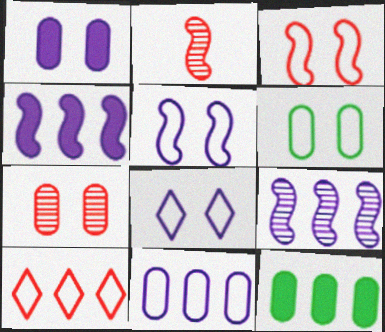[[1, 6, 7], 
[2, 8, 12], 
[3, 6, 8], 
[9, 10, 12]]